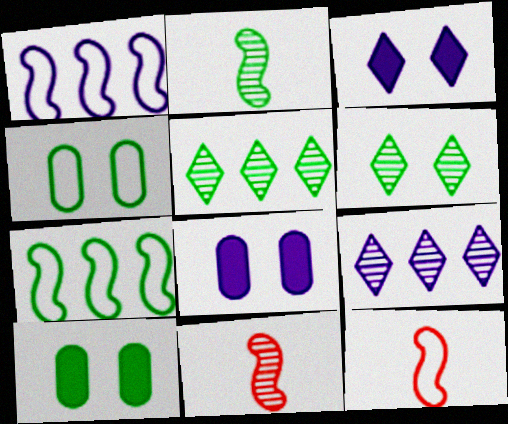[[5, 8, 12], 
[9, 10, 12]]